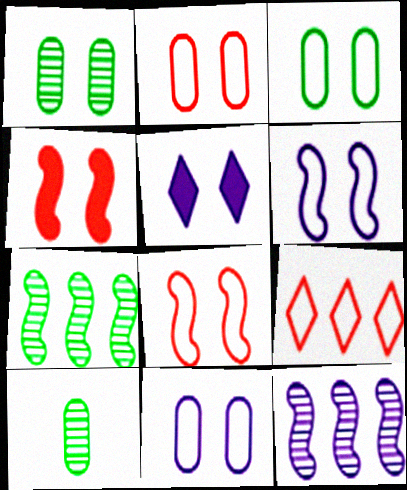[[1, 5, 8], 
[2, 3, 11]]